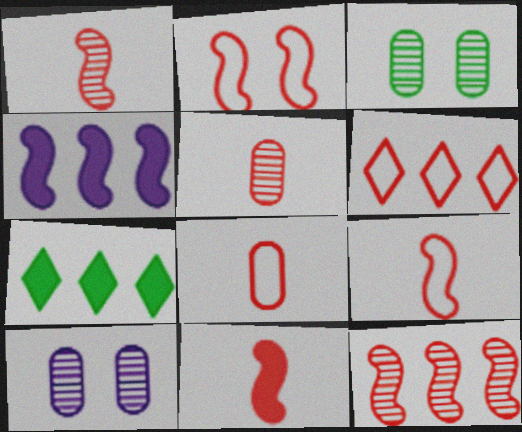[[1, 9, 11], 
[2, 6, 8], 
[2, 11, 12], 
[7, 9, 10]]